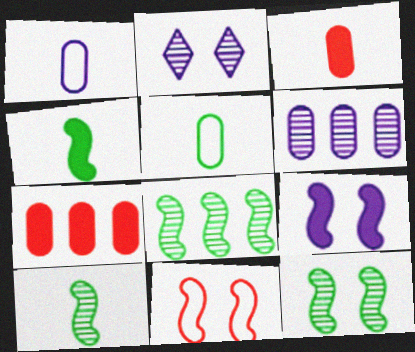[[8, 10, 12], 
[9, 11, 12]]